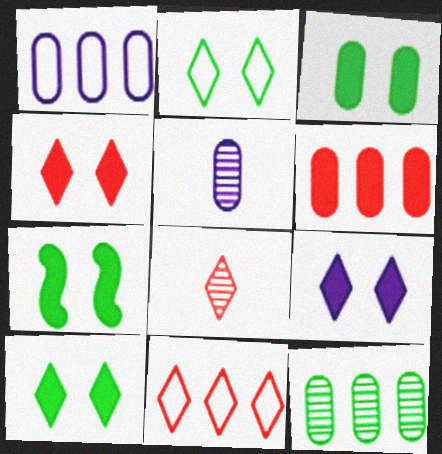[[1, 6, 12], 
[1, 7, 8], 
[3, 7, 10], 
[4, 8, 11], 
[4, 9, 10], 
[5, 7, 11]]